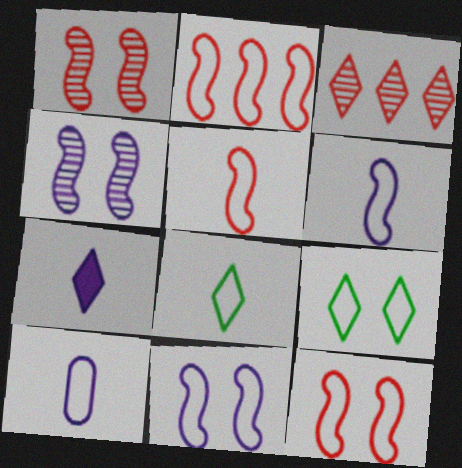[[2, 5, 12], 
[2, 9, 10], 
[3, 7, 9], 
[5, 8, 10]]